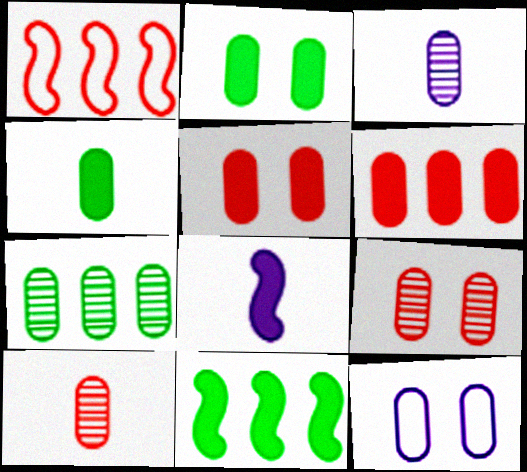[[2, 9, 12], 
[3, 7, 9]]